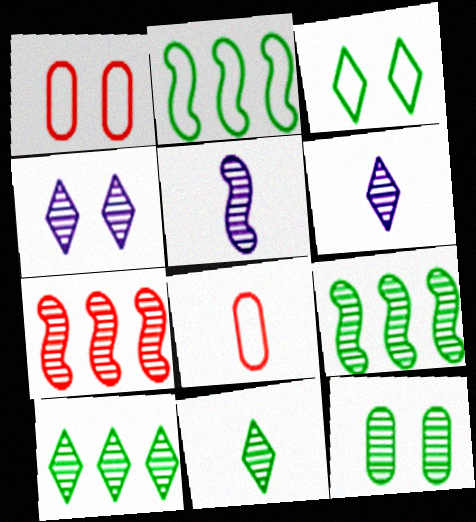[[6, 7, 12], 
[9, 11, 12]]